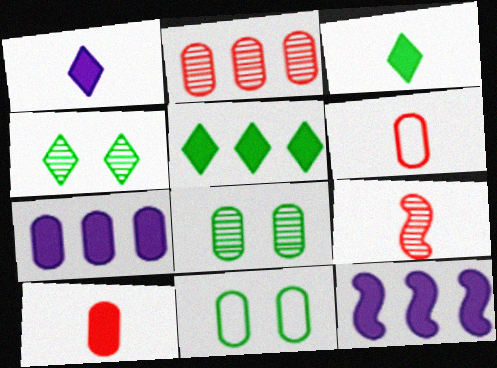[[4, 6, 12], 
[6, 7, 8]]